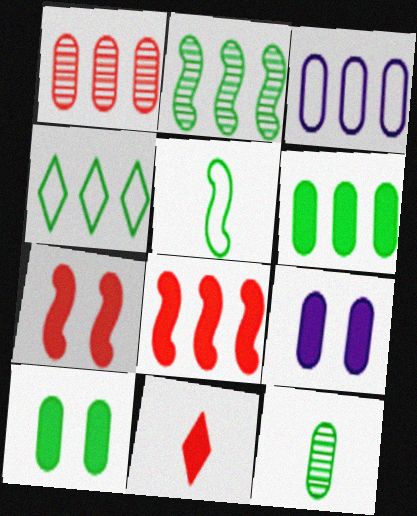[[1, 3, 6], 
[2, 4, 6]]